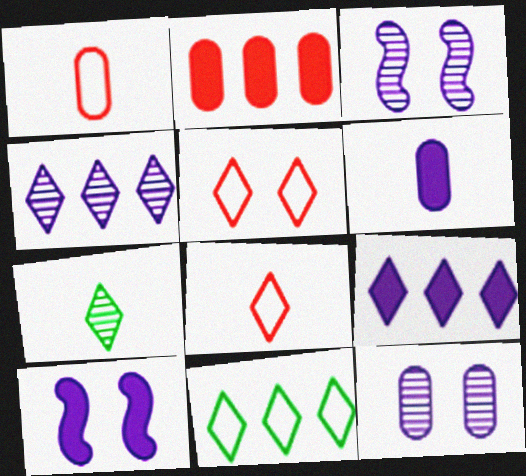[[5, 7, 9], 
[6, 9, 10]]